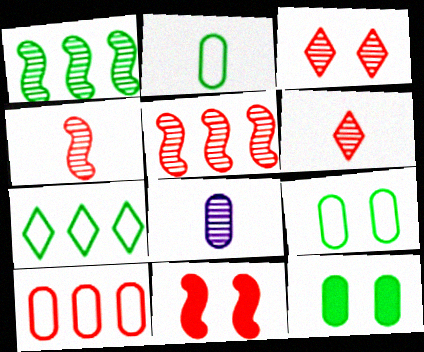[[1, 3, 8], 
[6, 10, 11], 
[7, 8, 11], 
[8, 10, 12]]